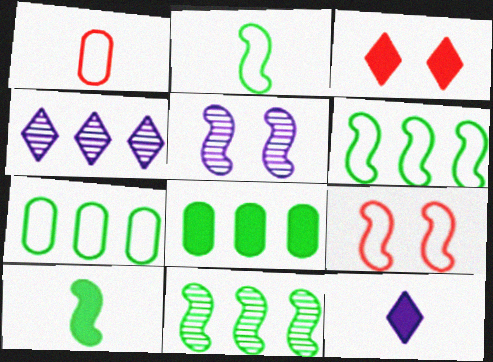[]